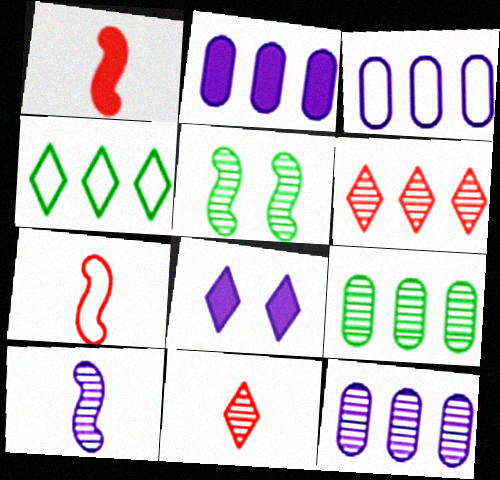[[2, 3, 12], 
[3, 8, 10], 
[4, 8, 11], 
[5, 11, 12], 
[7, 8, 9]]